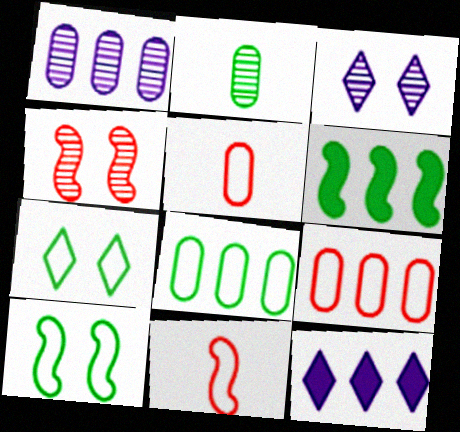[[2, 6, 7], 
[3, 5, 6]]